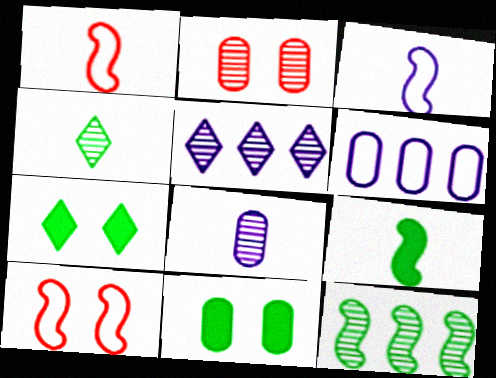[[1, 5, 11]]